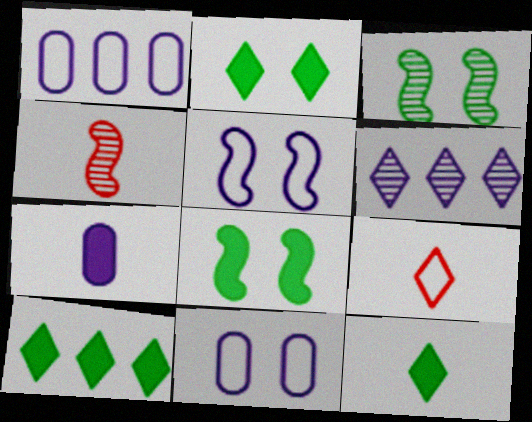[[1, 2, 4], 
[2, 6, 9], 
[2, 10, 12], 
[4, 10, 11], 
[5, 6, 7]]